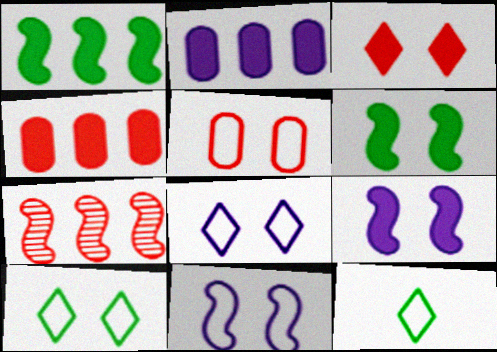[[5, 10, 11]]